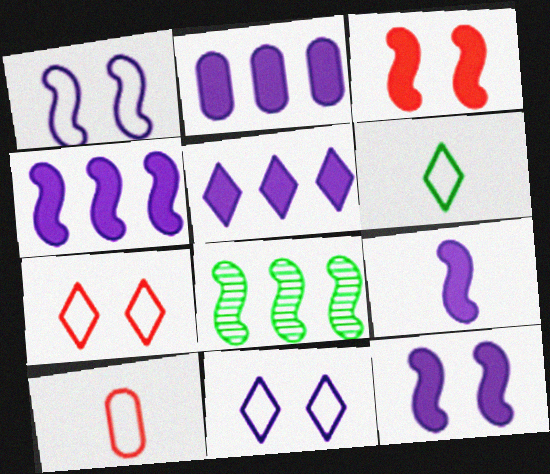[[2, 4, 5], 
[4, 9, 12]]